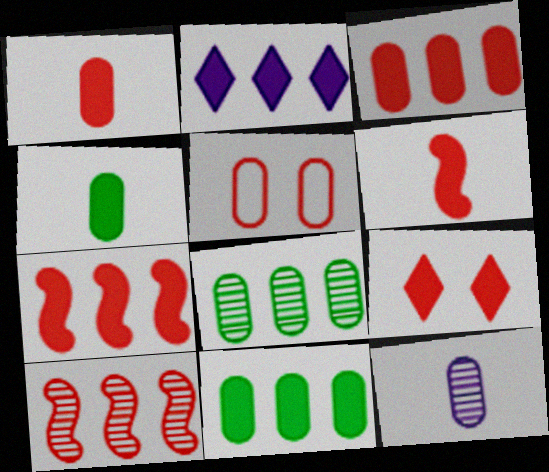[[1, 7, 9], 
[2, 7, 11], 
[3, 6, 9], 
[5, 11, 12]]